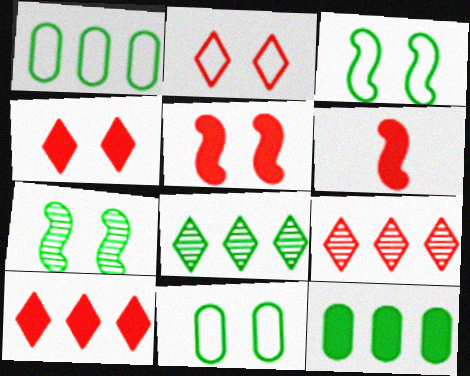[]